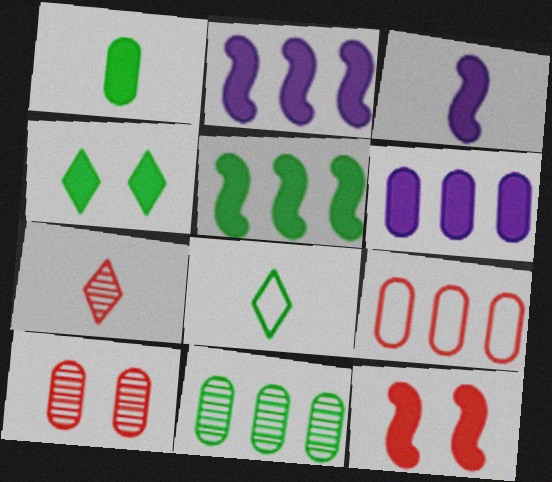[[1, 4, 5], 
[2, 8, 10], 
[3, 5, 12], 
[6, 9, 11], 
[7, 9, 12]]